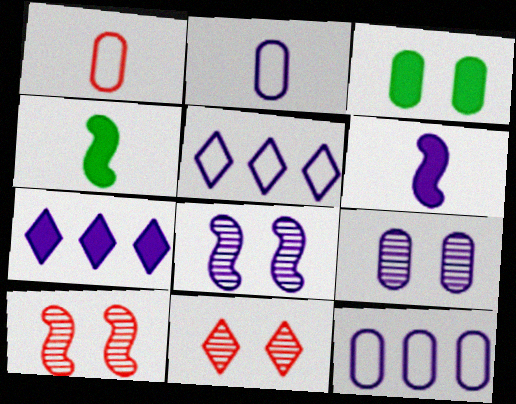[[2, 7, 8], 
[4, 11, 12], 
[5, 6, 9]]